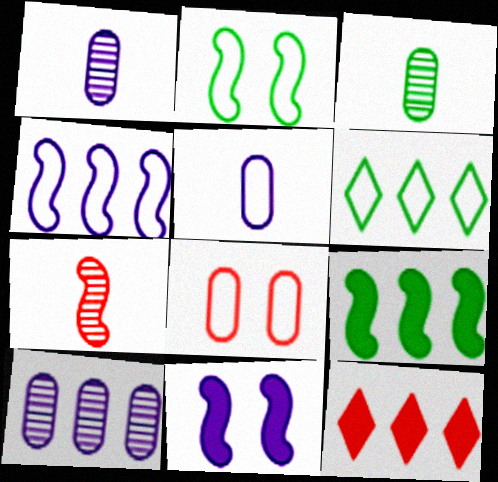[[1, 2, 12], 
[7, 8, 12]]